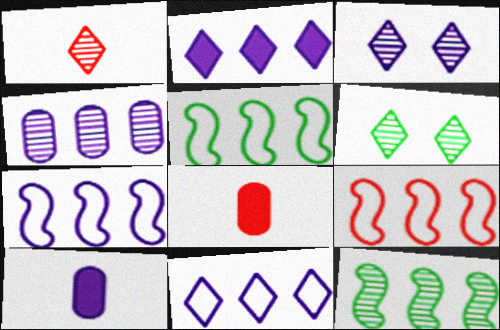[[2, 4, 7], 
[3, 5, 8], 
[3, 7, 10], 
[5, 7, 9], 
[6, 7, 8], 
[6, 9, 10]]